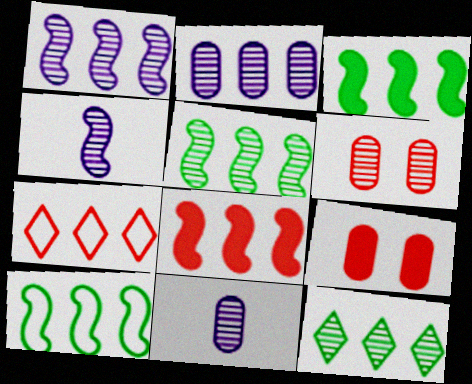[[1, 8, 10], 
[2, 3, 7], 
[3, 5, 10], 
[4, 6, 12]]